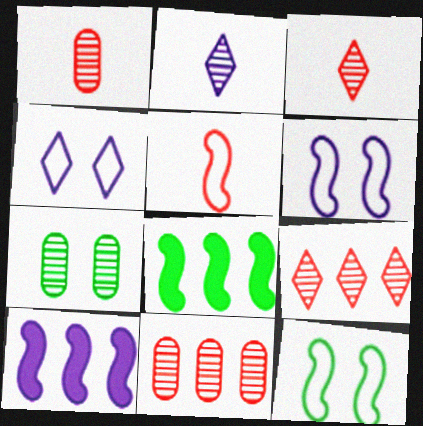[[1, 4, 8]]